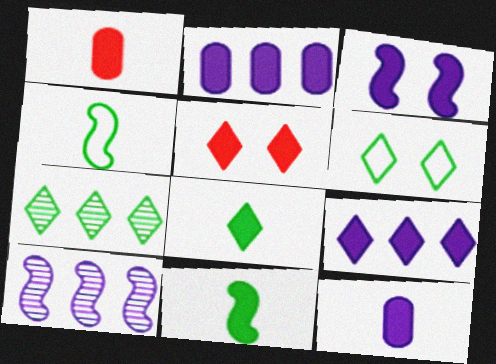[[1, 6, 10], 
[2, 5, 11], 
[3, 9, 12], 
[5, 8, 9], 
[6, 7, 8]]